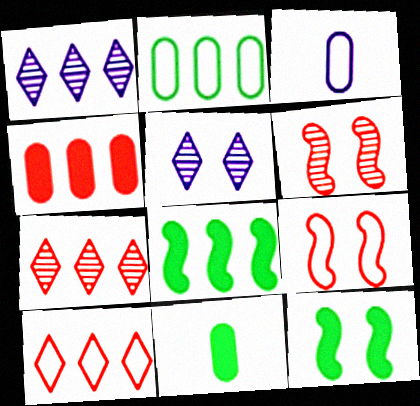[[1, 9, 11], 
[3, 7, 12]]